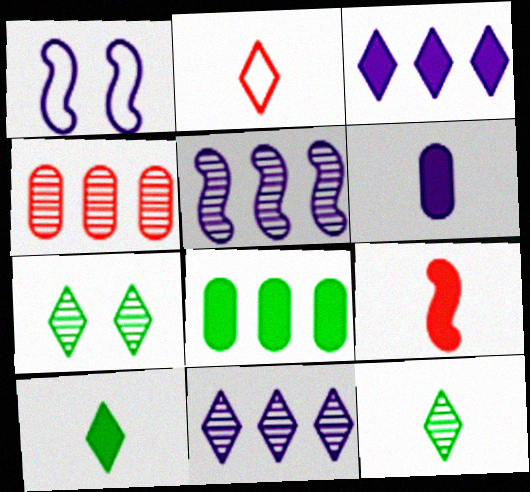[[1, 4, 10], 
[1, 6, 11], 
[2, 3, 7], 
[6, 9, 10]]